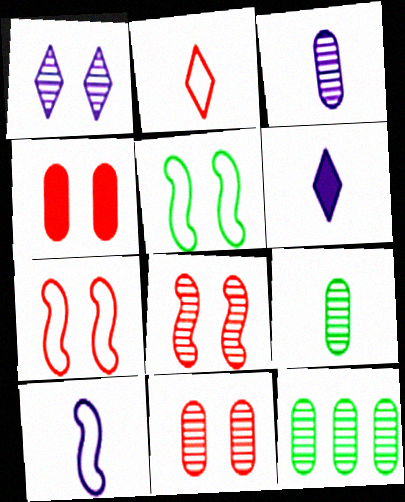[[1, 4, 5], 
[3, 6, 10], 
[3, 11, 12], 
[6, 7, 12]]